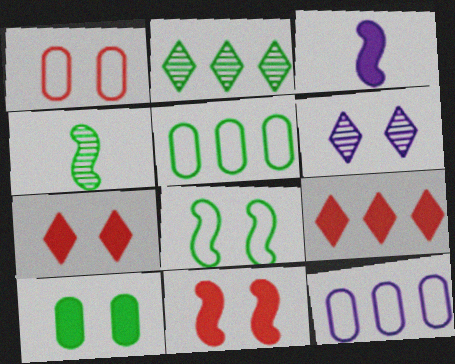[[1, 2, 3], 
[3, 6, 12], 
[3, 9, 10], 
[4, 7, 12]]